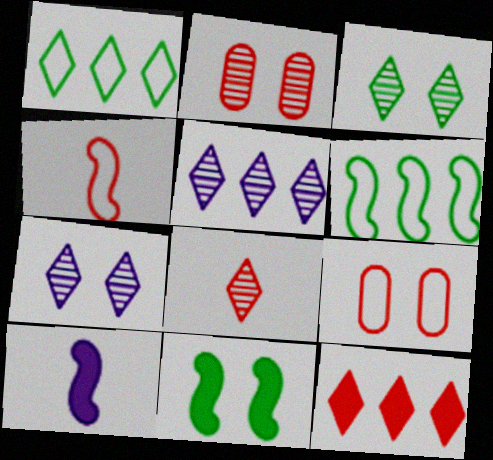[[1, 2, 10], 
[1, 5, 12], 
[2, 4, 12], 
[3, 5, 8], 
[7, 9, 11]]